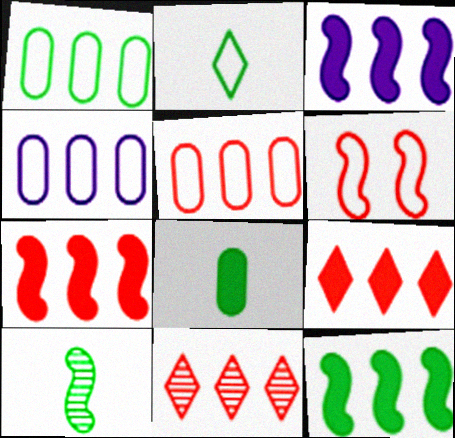[[1, 3, 11], 
[1, 4, 5], 
[2, 4, 6], 
[2, 8, 10], 
[3, 6, 10], 
[3, 7, 12], 
[4, 11, 12], 
[5, 7, 11]]